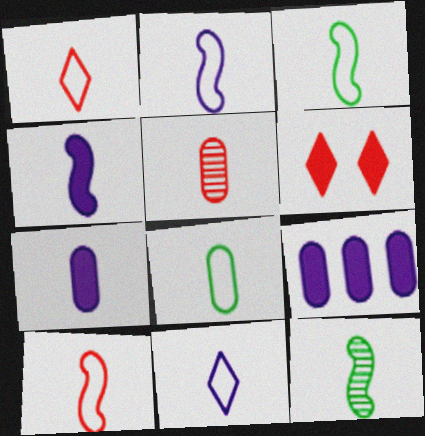[[1, 2, 8], 
[1, 7, 12], 
[2, 3, 10], 
[4, 10, 12], 
[5, 7, 8], 
[8, 10, 11]]